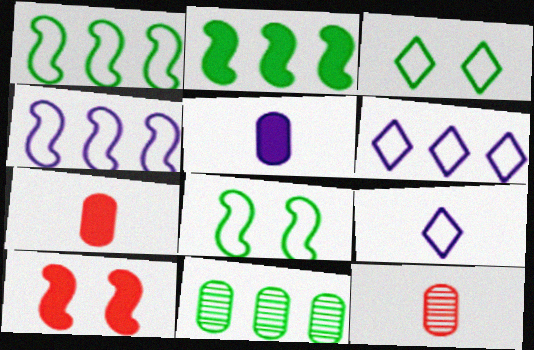[[9, 10, 11]]